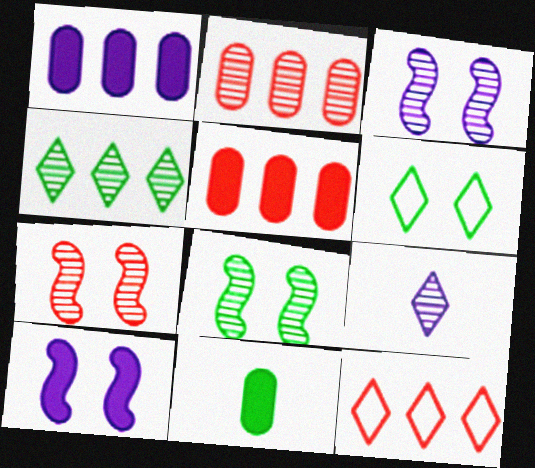[[2, 8, 9], 
[3, 7, 8], 
[3, 11, 12]]